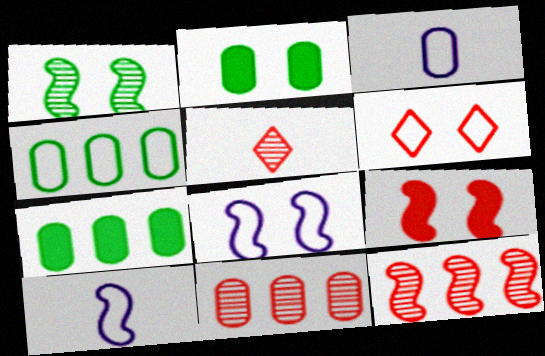[[1, 8, 9], 
[2, 3, 11], 
[4, 6, 10], 
[5, 7, 8]]